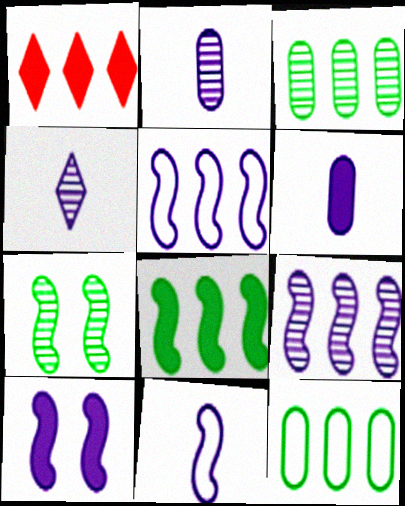[[1, 3, 5], 
[1, 9, 12], 
[4, 6, 11], 
[9, 10, 11]]